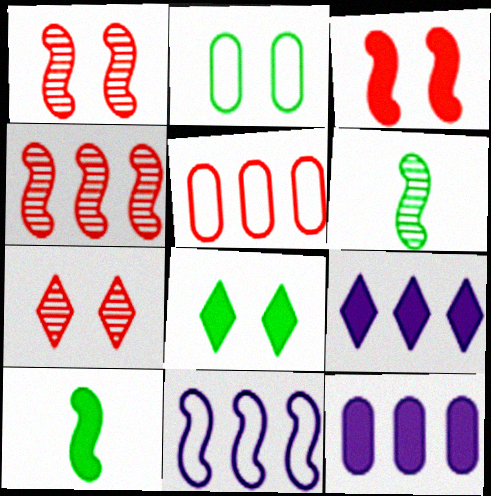[[1, 10, 11], 
[3, 6, 11]]